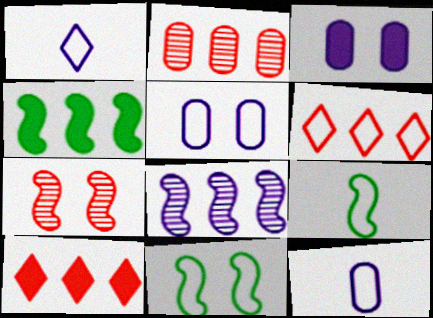[[1, 3, 8], 
[5, 6, 9], 
[6, 11, 12]]